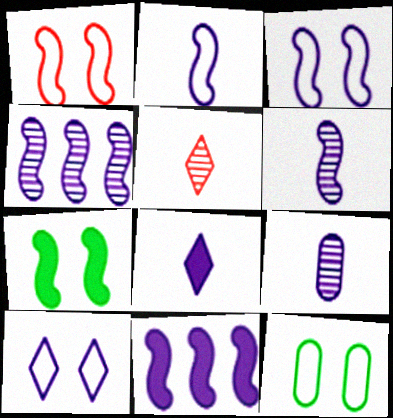[[1, 10, 12], 
[2, 8, 9], 
[3, 6, 11], 
[5, 11, 12], 
[9, 10, 11]]